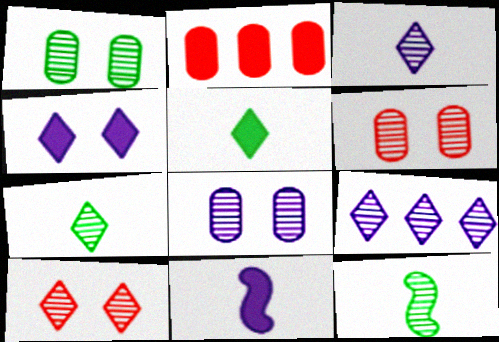[[1, 6, 8], 
[6, 9, 12], 
[7, 9, 10]]